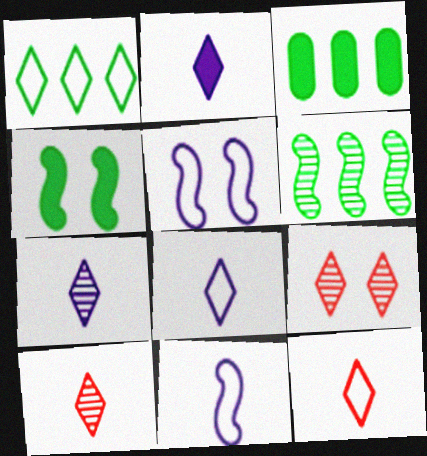[[1, 2, 9], 
[1, 3, 6], 
[2, 7, 8], 
[3, 5, 10], 
[3, 9, 11]]